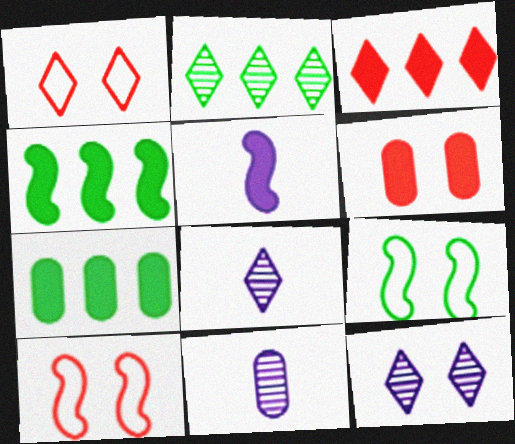[[1, 4, 11], 
[3, 9, 11], 
[6, 9, 12], 
[7, 8, 10]]